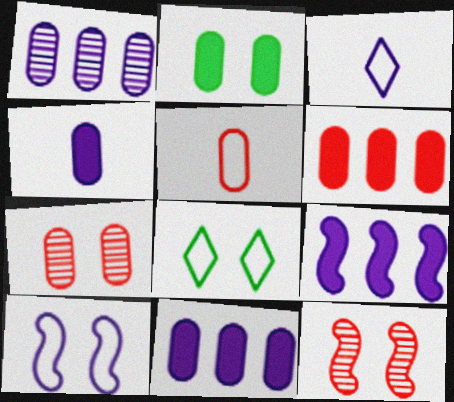[[1, 2, 5], 
[2, 4, 6], 
[5, 6, 7]]